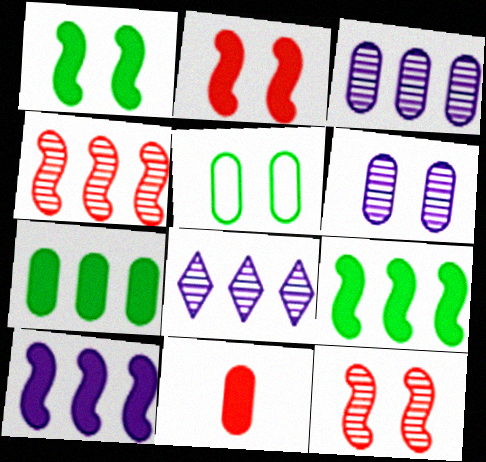[[3, 5, 11]]